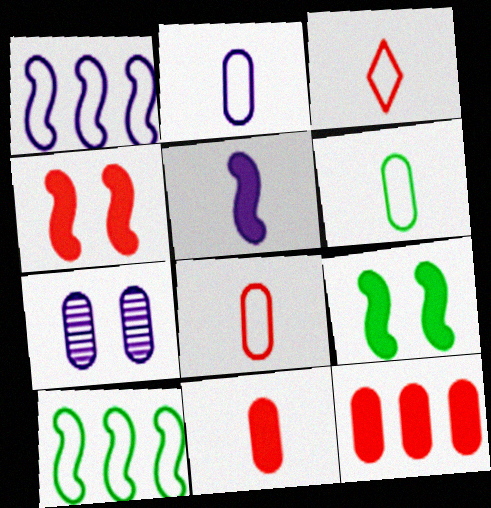[[2, 6, 8], 
[6, 7, 12]]